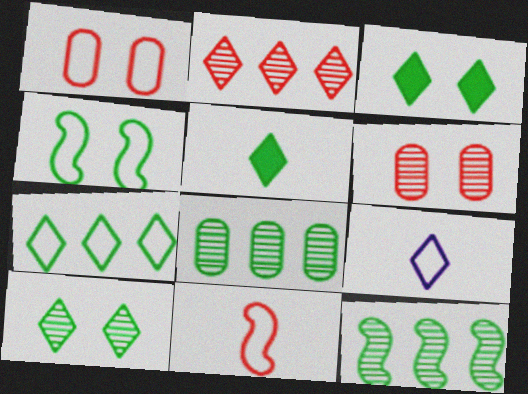[[2, 3, 9], 
[4, 5, 8], 
[5, 7, 10]]